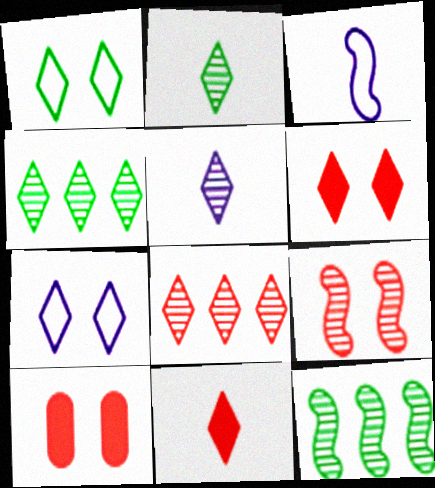[[3, 4, 10], 
[4, 7, 11]]